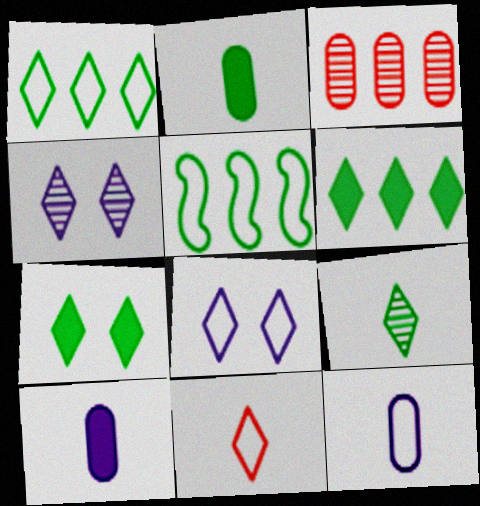[[1, 7, 9], 
[1, 8, 11], 
[4, 6, 11]]